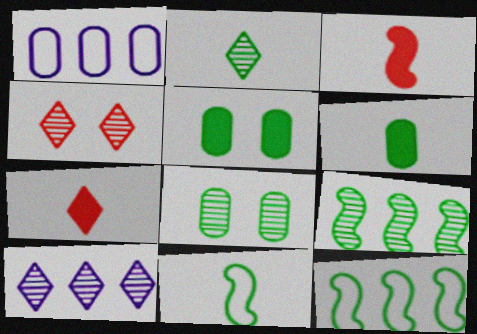[[2, 4, 10], 
[2, 5, 12], 
[2, 6, 11], 
[2, 8, 9]]